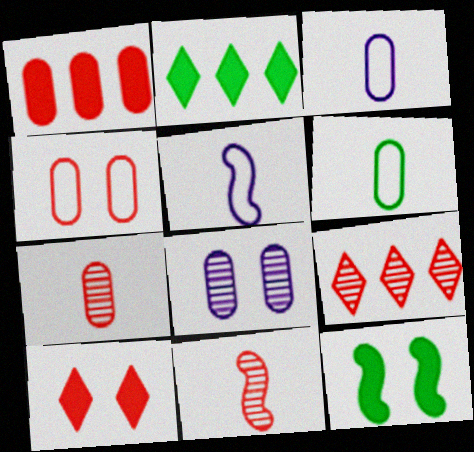[[1, 4, 7], 
[1, 6, 8], 
[3, 9, 12]]